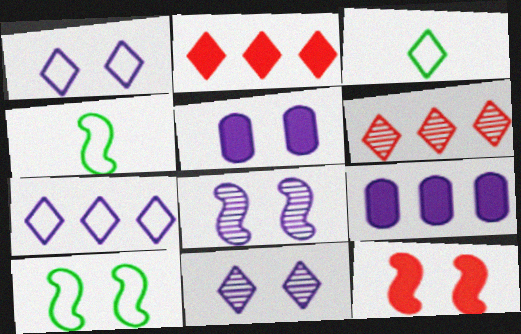[[1, 5, 8], 
[2, 3, 11], 
[4, 5, 6], 
[8, 10, 12]]